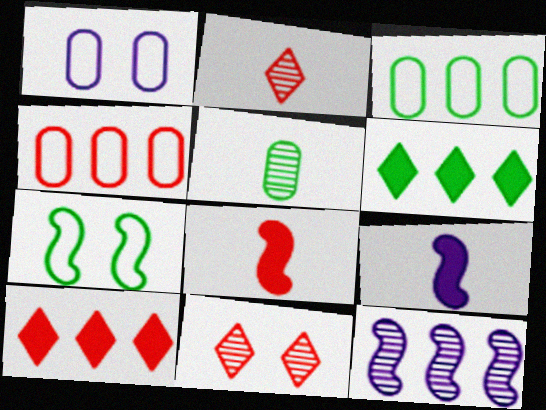[[3, 9, 11], 
[3, 10, 12], 
[4, 6, 12], 
[4, 8, 11], 
[5, 6, 7], 
[5, 11, 12], 
[7, 8, 12]]